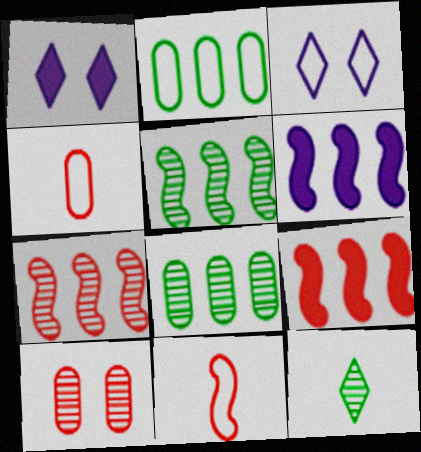[[1, 4, 5], 
[1, 8, 11], 
[2, 3, 11]]